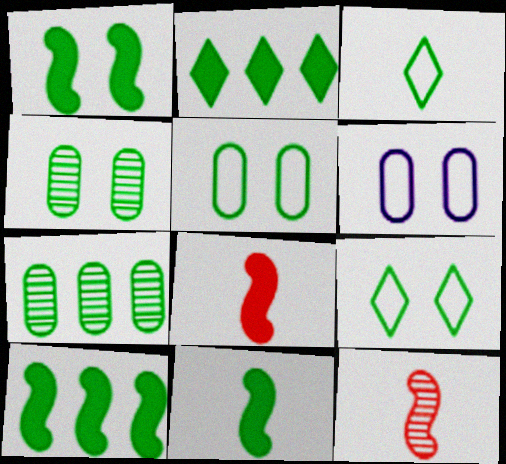[[1, 3, 7], 
[1, 4, 9], 
[1, 10, 11], 
[2, 6, 12], 
[3, 4, 10], 
[7, 9, 11]]